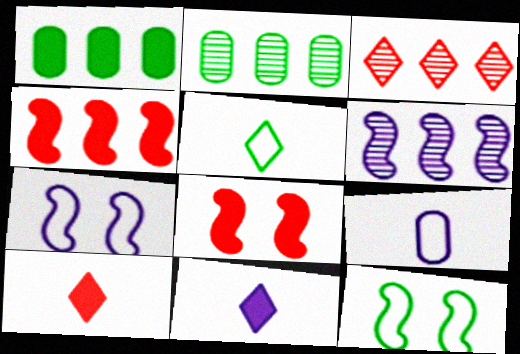[[1, 8, 11], 
[2, 3, 6], 
[2, 7, 10]]